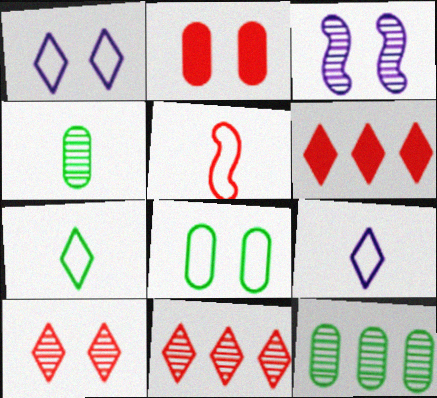[[2, 5, 11], 
[3, 4, 11]]